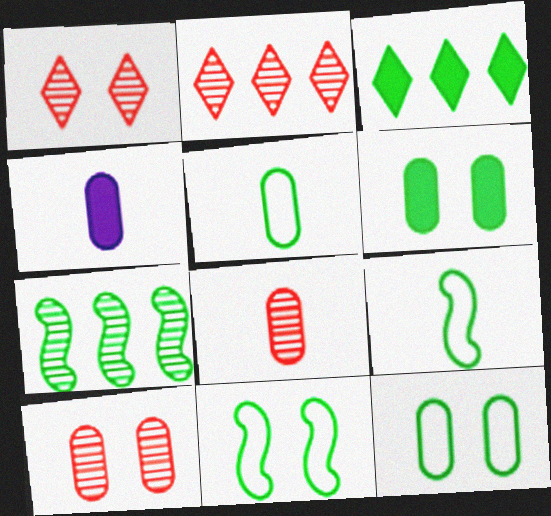[[2, 4, 11], 
[4, 5, 8]]